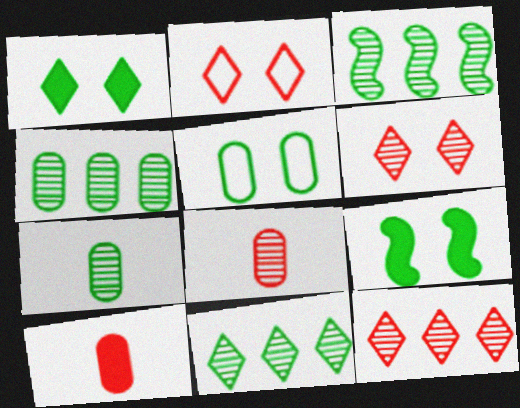[[3, 4, 11]]